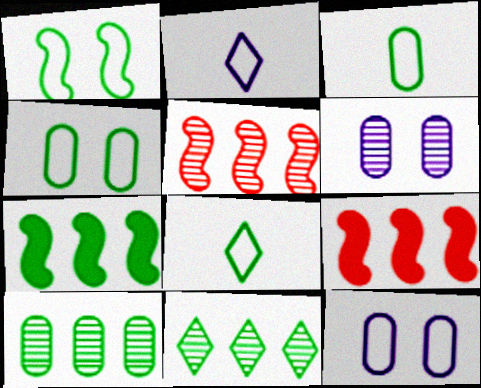[[6, 8, 9]]